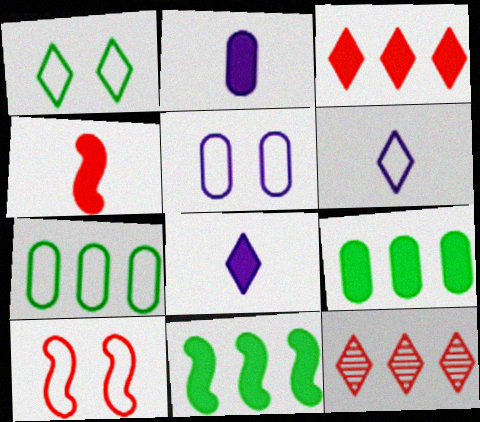[[1, 5, 10], 
[1, 8, 12], 
[6, 7, 10]]